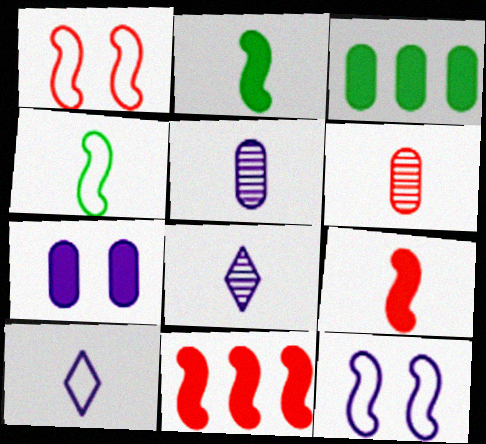[[1, 3, 8], 
[2, 6, 10]]